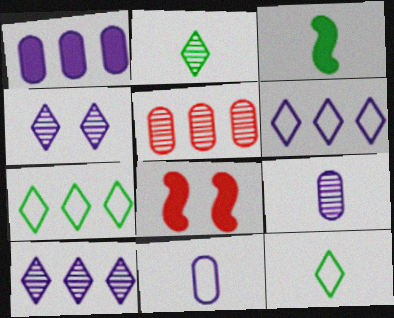[[7, 8, 9]]